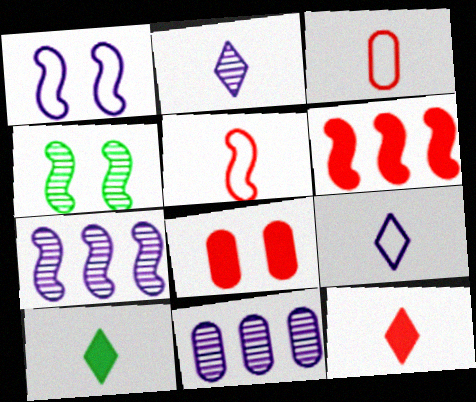[[6, 8, 12]]